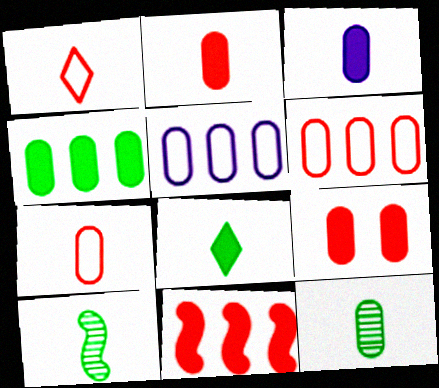[[1, 3, 10], 
[3, 4, 9], 
[3, 7, 12], 
[5, 9, 12]]